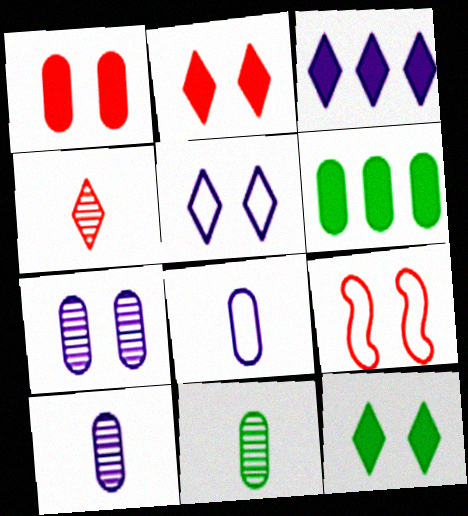[[3, 9, 11], 
[7, 9, 12]]